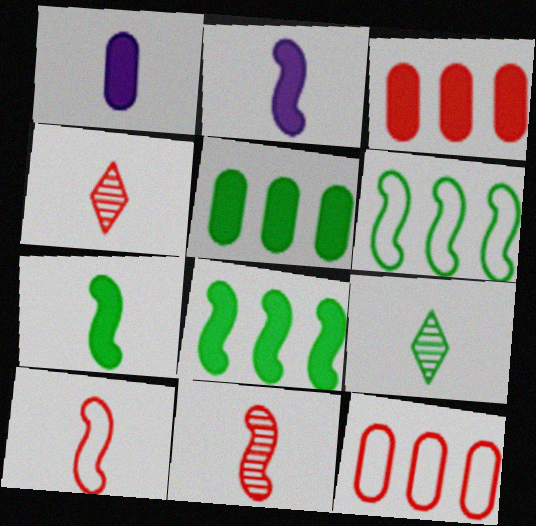[[1, 9, 10]]